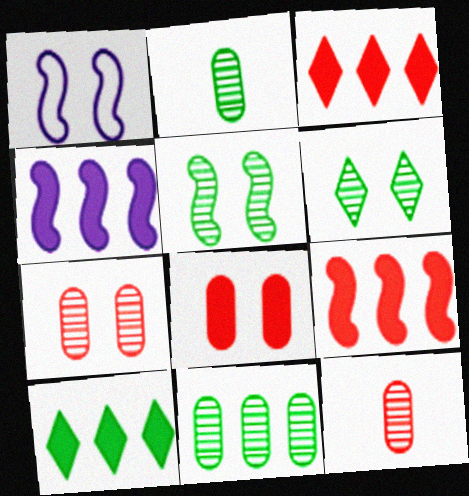[[1, 2, 3], 
[1, 6, 8], 
[1, 10, 12]]